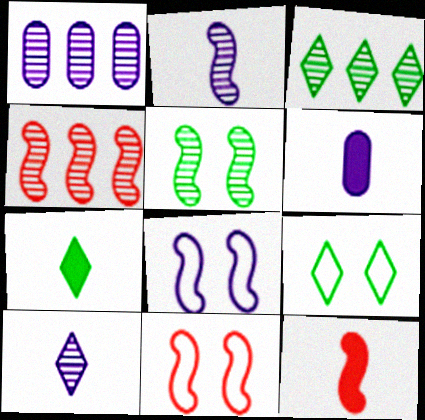[[1, 3, 4], 
[1, 7, 11], 
[1, 9, 12], 
[2, 4, 5], 
[3, 6, 11], 
[3, 7, 9], 
[4, 6, 9], 
[4, 11, 12], 
[6, 7, 12]]